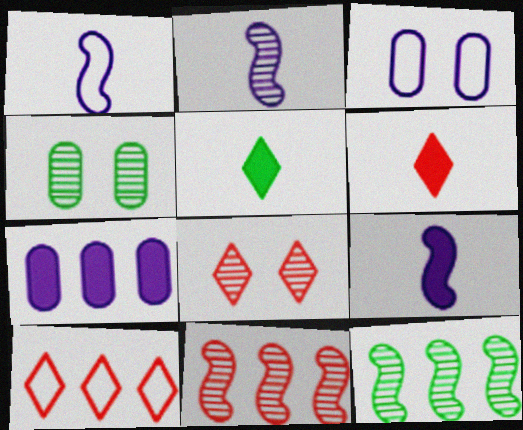[[1, 2, 9], 
[3, 5, 11], 
[3, 6, 12], 
[4, 9, 10], 
[6, 8, 10], 
[7, 10, 12]]